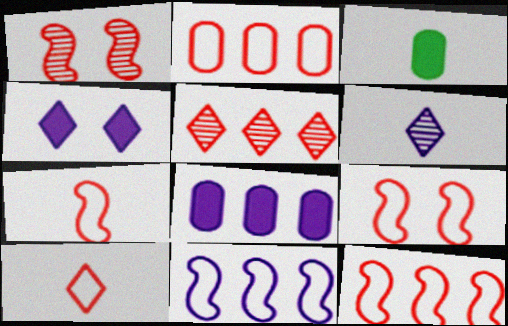[[2, 9, 10], 
[3, 6, 7], 
[7, 9, 12]]